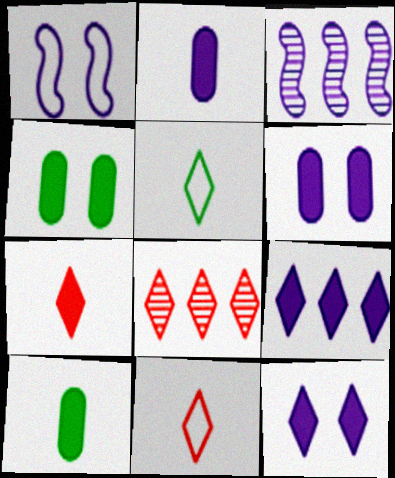[[1, 8, 10], 
[3, 4, 11], 
[5, 8, 12]]